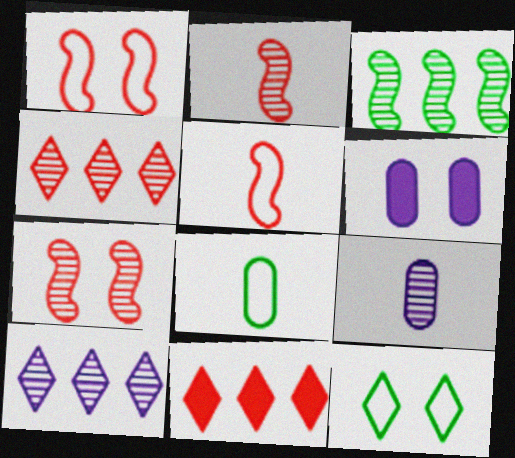[[6, 7, 12]]